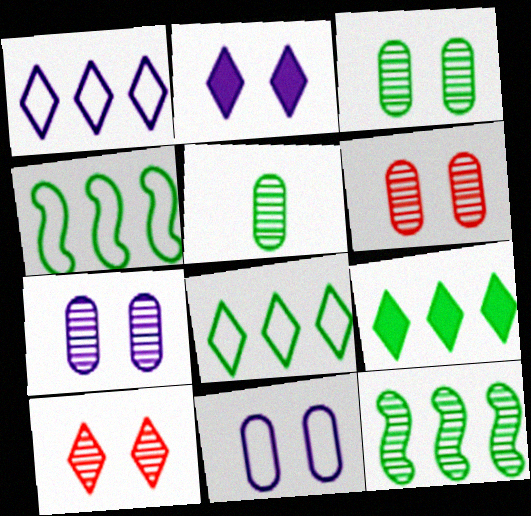[[3, 6, 7]]